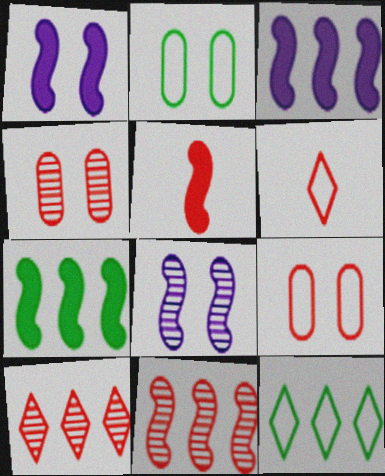[[1, 5, 7], 
[5, 9, 10]]